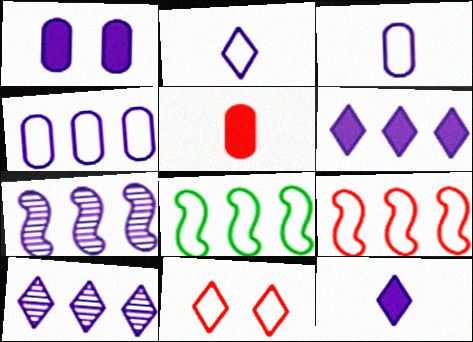[[1, 2, 7], 
[3, 8, 11], 
[4, 6, 7]]